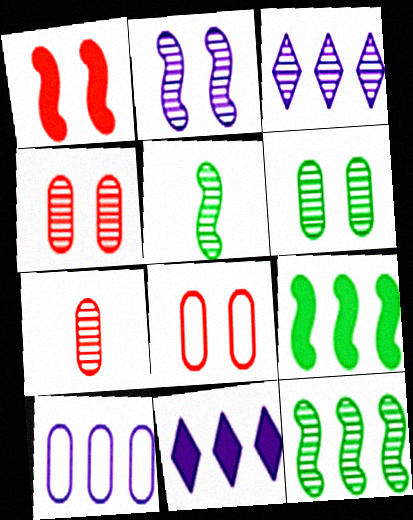[[3, 4, 5], 
[5, 8, 11]]